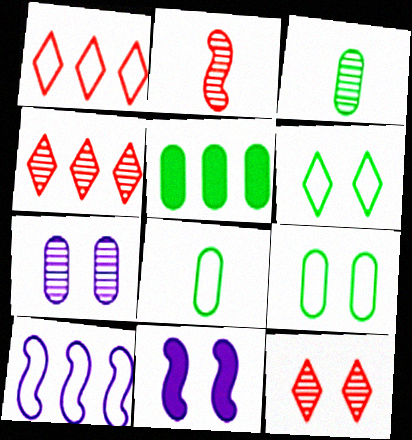[[1, 3, 11], 
[3, 5, 9], 
[4, 5, 10], 
[4, 8, 11], 
[9, 11, 12]]